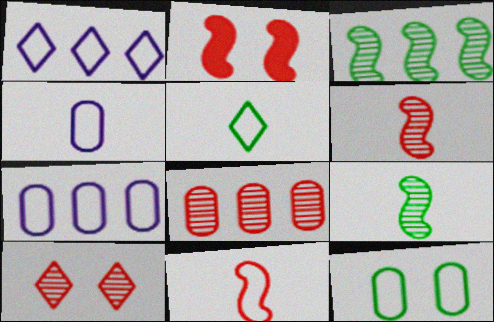[[1, 11, 12], 
[4, 5, 11], 
[6, 8, 10]]